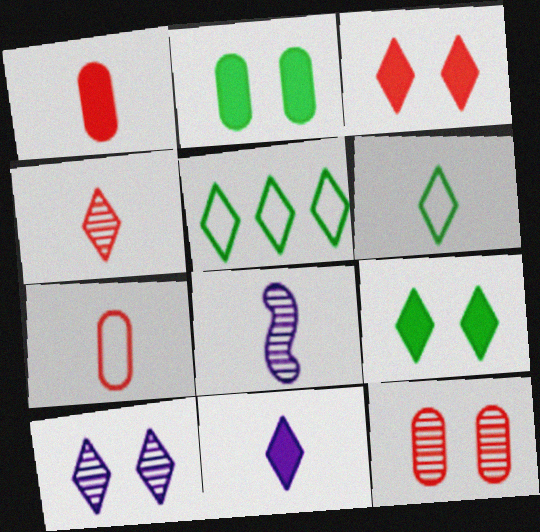[[1, 6, 8], 
[4, 6, 11]]